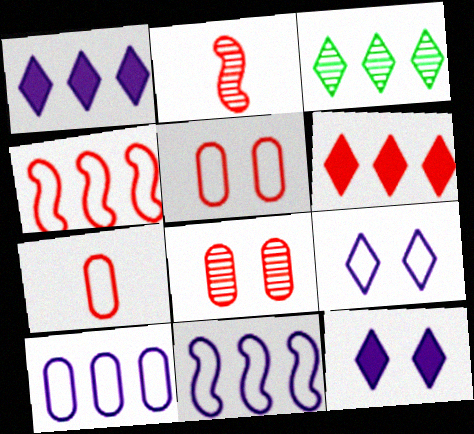[[2, 5, 6]]